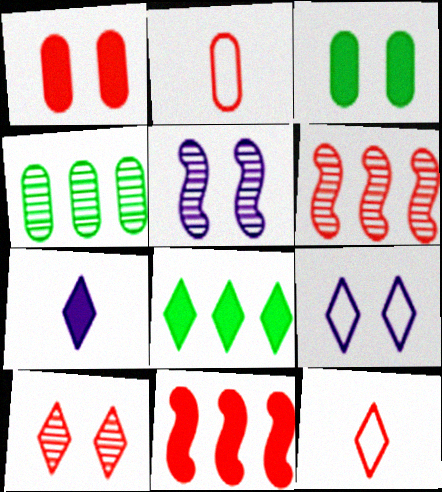[[1, 6, 12], 
[2, 5, 8], 
[2, 10, 11], 
[3, 7, 11]]